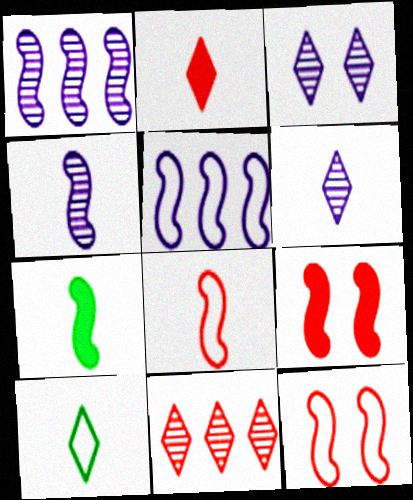[[1, 7, 12], 
[2, 6, 10], 
[4, 7, 8]]